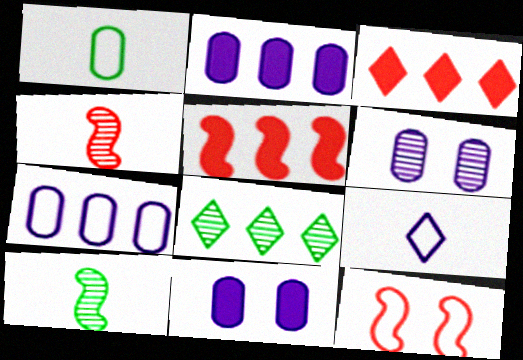[[4, 5, 12], 
[4, 6, 8], 
[5, 7, 8]]